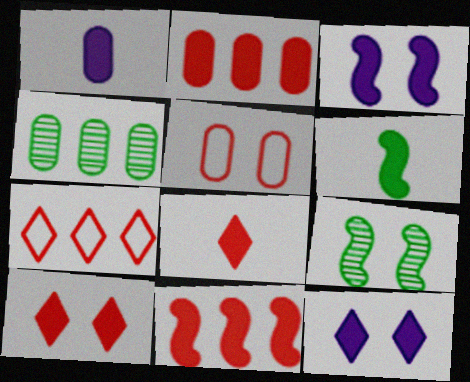[[1, 4, 5], 
[1, 6, 8], 
[1, 7, 9], 
[2, 6, 12], 
[3, 6, 11], 
[5, 9, 12]]